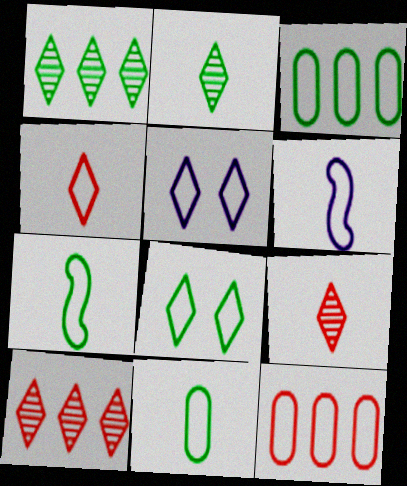[[3, 7, 8], 
[4, 6, 11], 
[5, 7, 12], 
[6, 8, 12]]